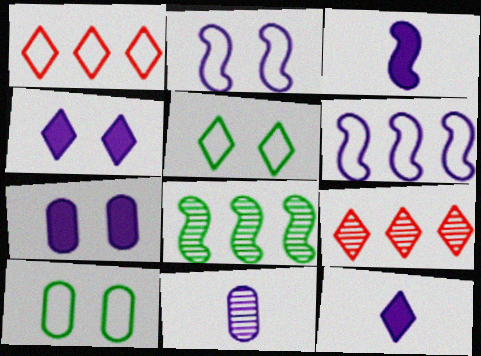[[3, 9, 10], 
[4, 6, 11], 
[5, 9, 12]]